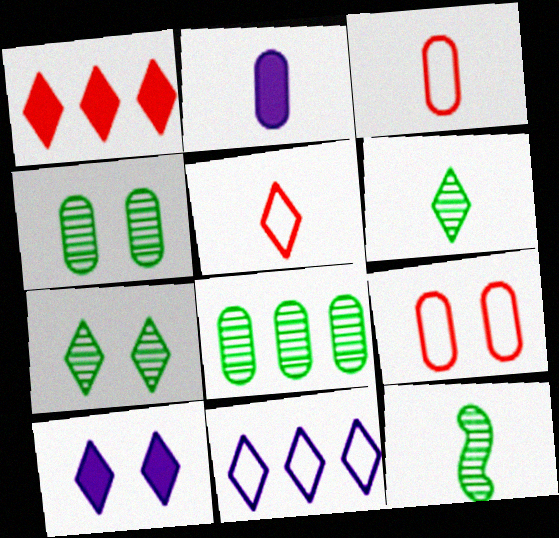[[2, 5, 12], 
[2, 8, 9], 
[7, 8, 12]]